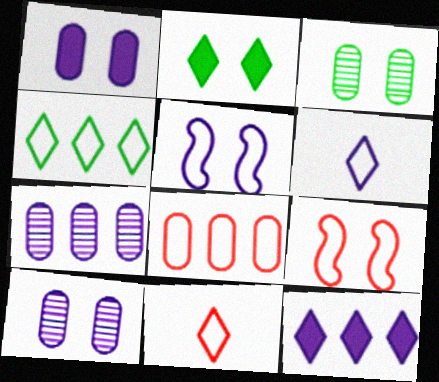[[2, 9, 10], 
[8, 9, 11]]